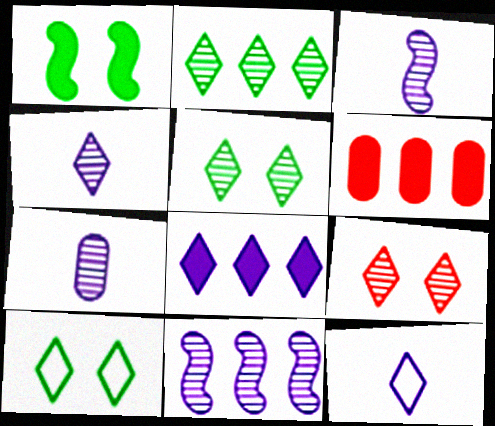[[2, 4, 9], 
[3, 4, 7], 
[3, 6, 10]]